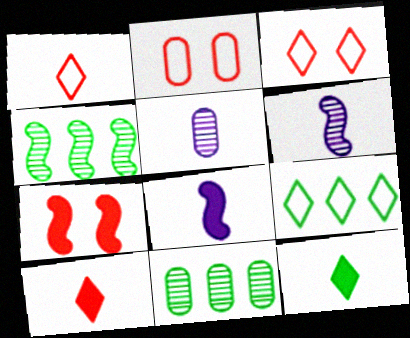[[3, 8, 11], 
[5, 7, 9]]